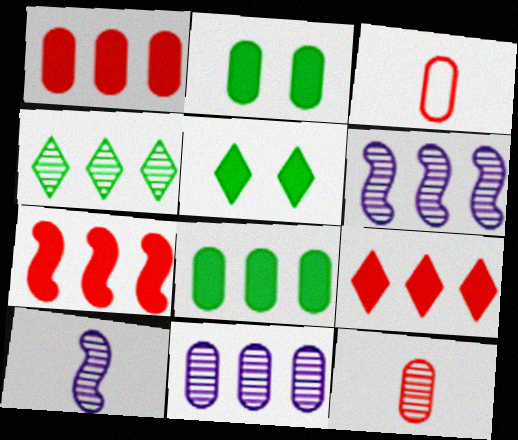[[1, 7, 9], 
[2, 3, 11], 
[3, 5, 6]]